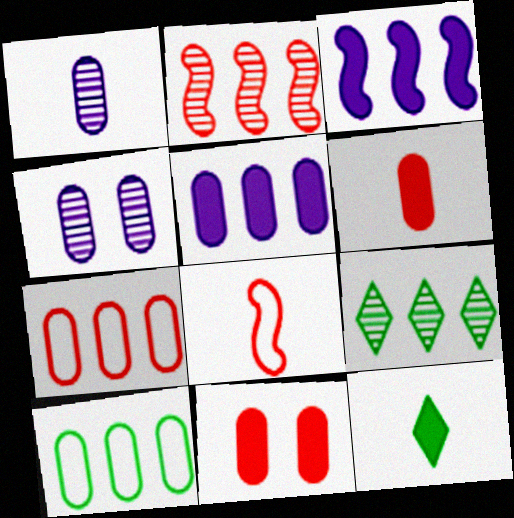[[1, 8, 12], 
[1, 10, 11], 
[3, 7, 9], 
[3, 11, 12], 
[4, 6, 10]]